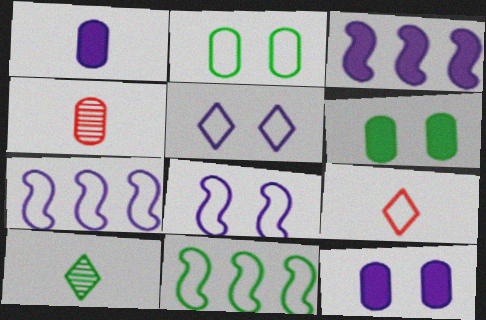[[2, 7, 9], 
[6, 10, 11]]